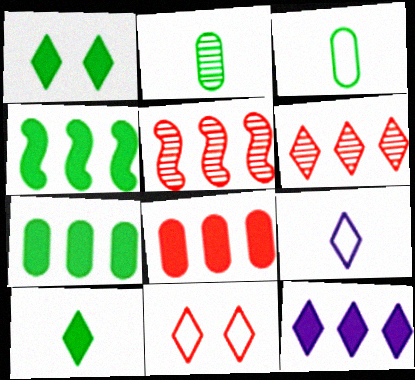[[1, 6, 9], 
[4, 8, 12]]